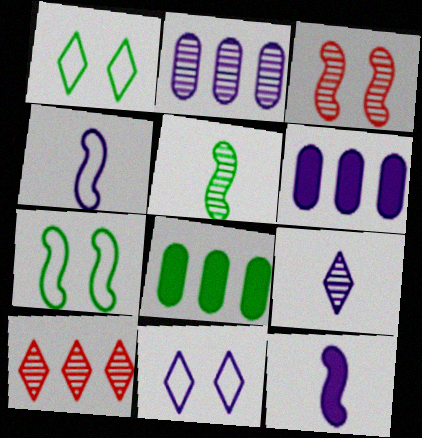[[1, 5, 8], 
[2, 11, 12]]